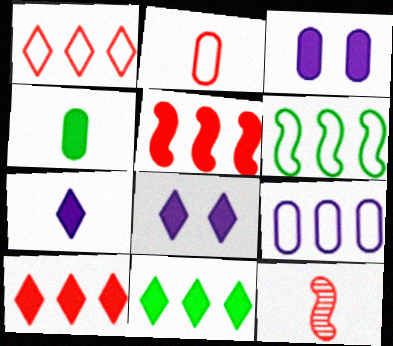[[1, 6, 9], 
[4, 5, 8]]